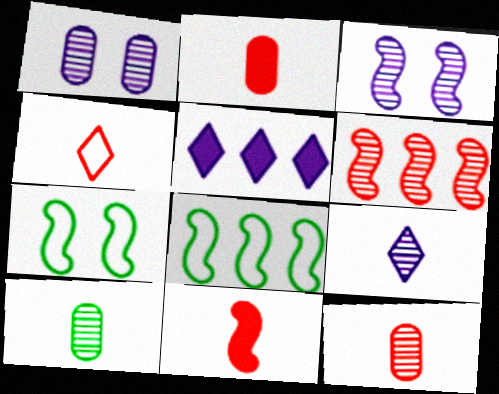[[3, 8, 11], 
[4, 11, 12], 
[5, 7, 12]]